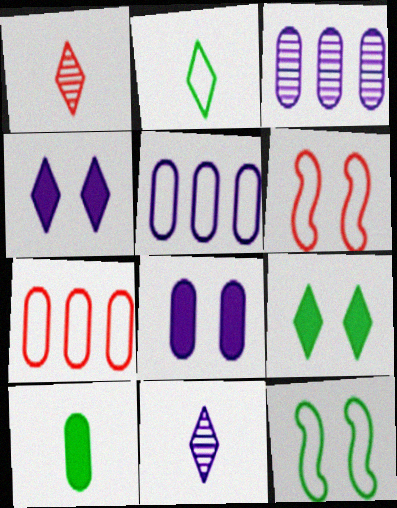[[2, 5, 6]]